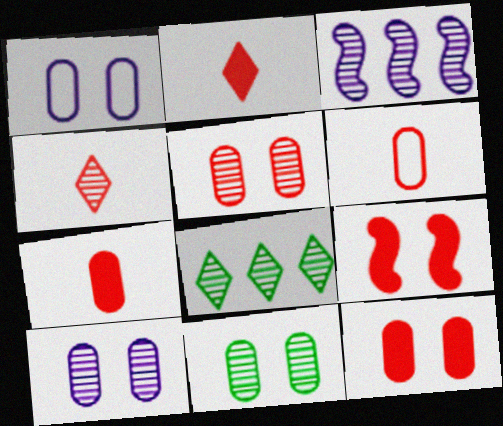[[1, 11, 12], 
[3, 4, 11], 
[5, 10, 11]]